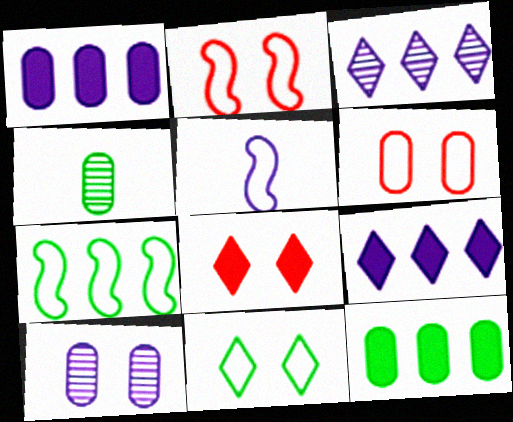[[1, 4, 6], 
[2, 4, 9], 
[2, 5, 7], 
[5, 9, 10]]